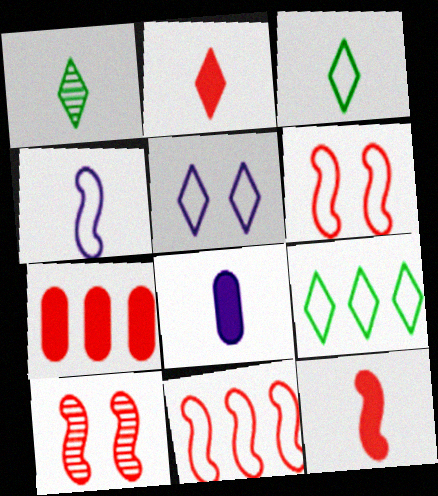[[8, 9, 10], 
[10, 11, 12]]